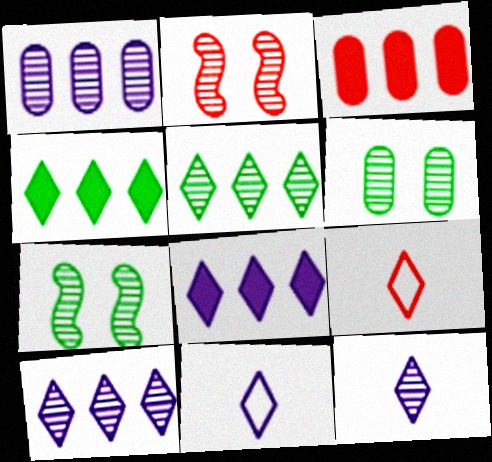[[2, 3, 9], 
[3, 7, 11]]